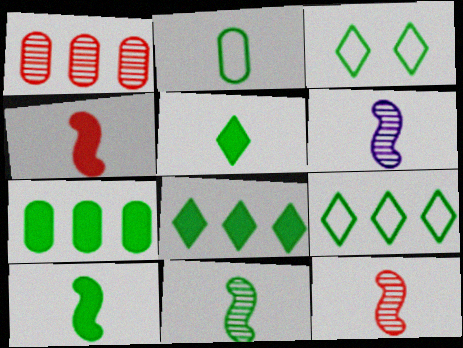[[2, 5, 11], 
[3, 7, 11], 
[6, 11, 12]]